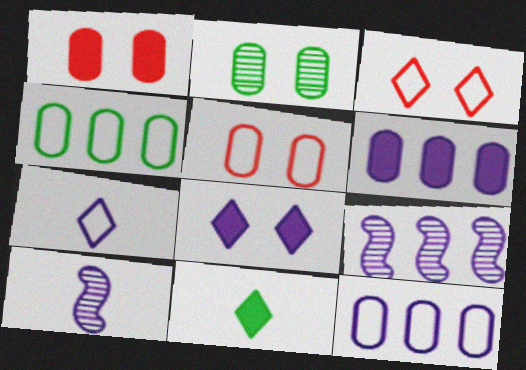[[5, 9, 11], 
[8, 10, 12]]